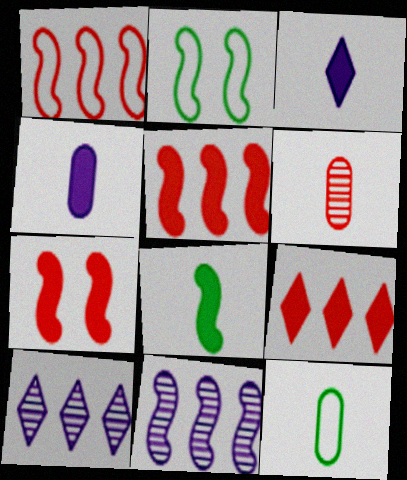[[4, 6, 12], 
[7, 10, 12]]